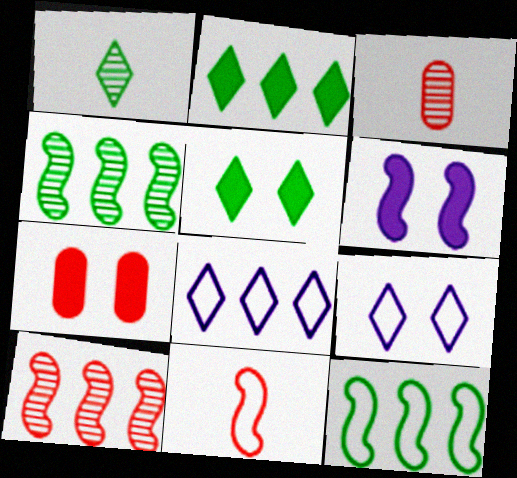[[4, 6, 11], 
[5, 6, 7]]